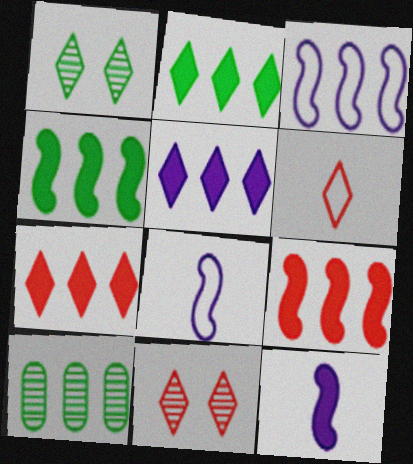[[1, 5, 6], 
[2, 5, 7], 
[3, 7, 10], 
[6, 7, 11]]